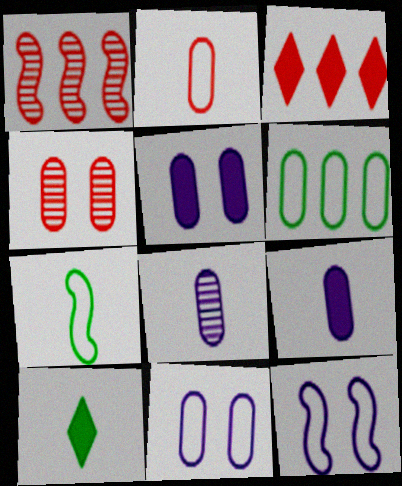[[1, 10, 11], 
[2, 6, 11], 
[4, 6, 9]]